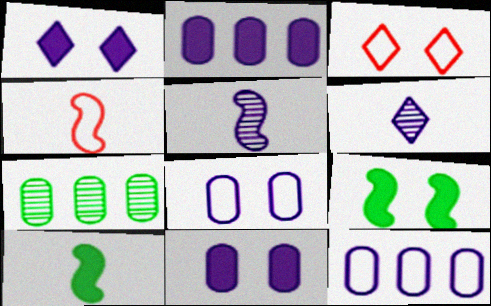[[1, 4, 7], 
[1, 5, 12], 
[4, 5, 10]]